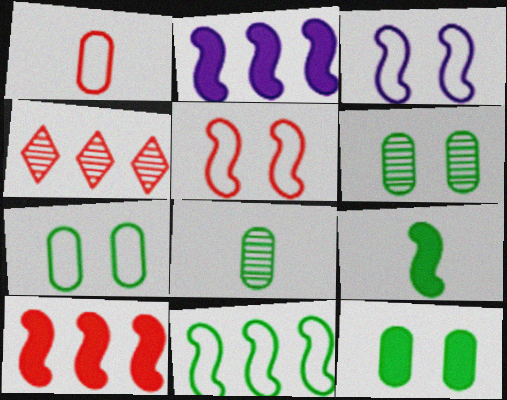[[6, 7, 12]]